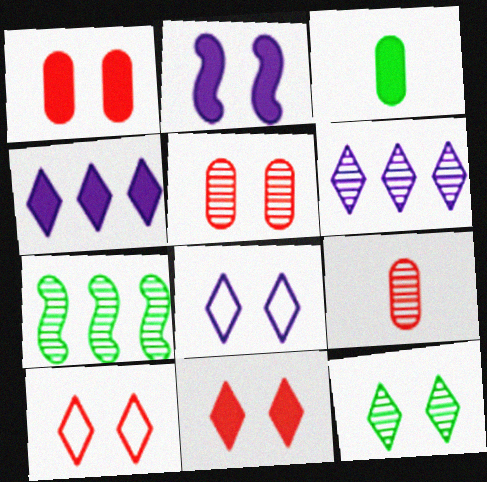[[8, 11, 12]]